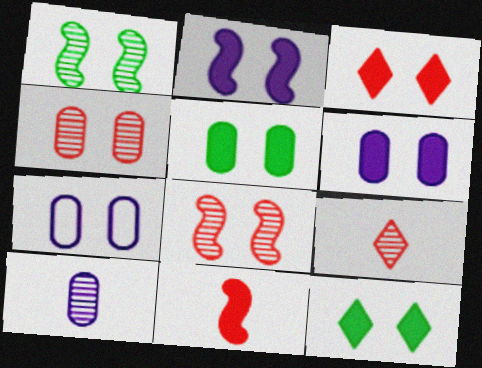[[1, 3, 7], 
[2, 3, 5], 
[4, 5, 7], 
[7, 8, 12]]